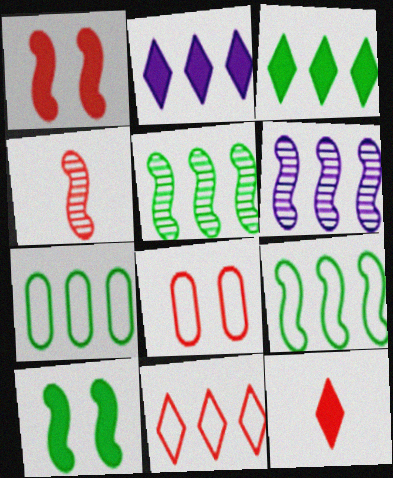[[3, 5, 7]]